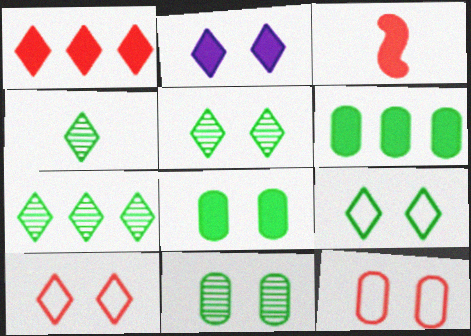[[2, 3, 6], 
[2, 5, 10], 
[4, 5, 7]]